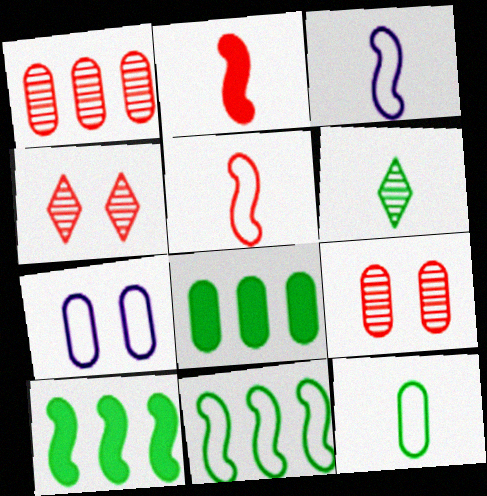[[3, 4, 8]]